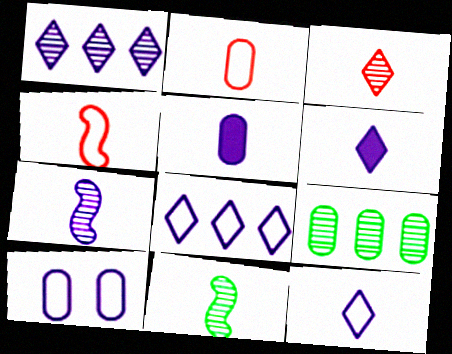[[2, 6, 11], 
[5, 7, 12]]